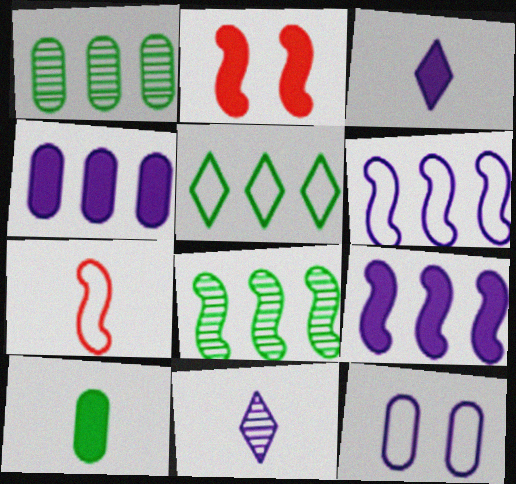[[5, 7, 12], 
[7, 10, 11], 
[9, 11, 12]]